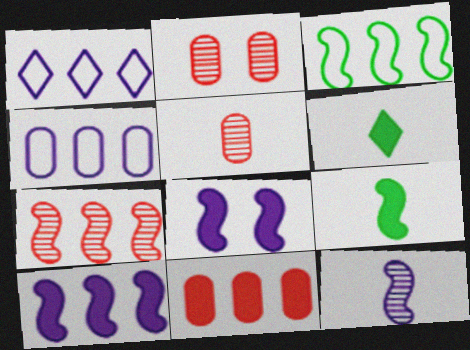[[1, 2, 9], 
[3, 7, 10], 
[6, 8, 11]]